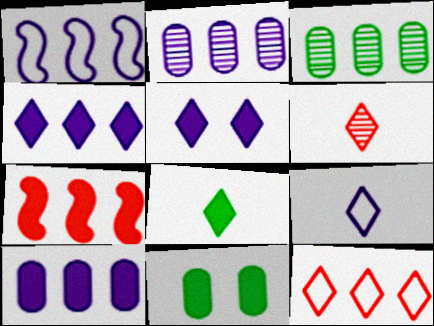[[1, 2, 4], 
[1, 6, 11], 
[6, 8, 9]]